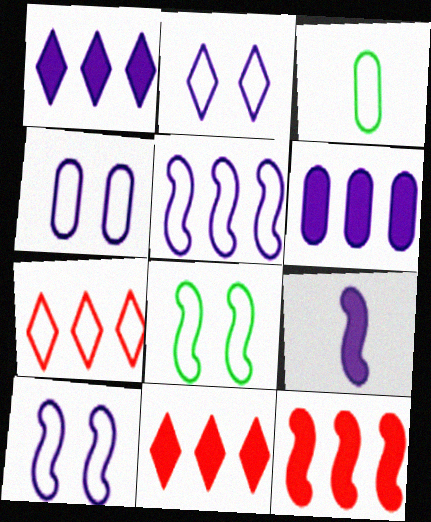[[2, 4, 10], 
[3, 7, 10]]